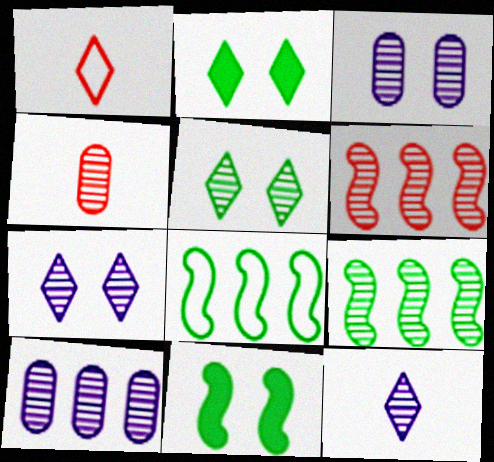[[1, 10, 11], 
[4, 7, 9]]